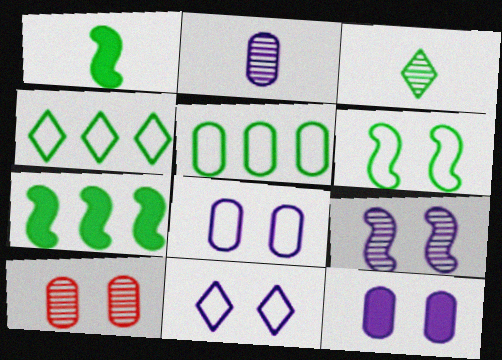[[9, 11, 12]]